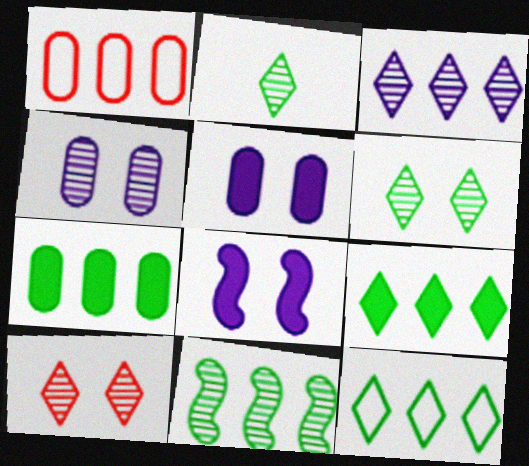[[1, 2, 8], 
[2, 3, 10], 
[7, 11, 12]]